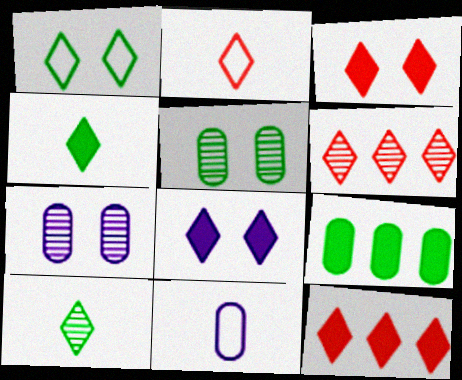[[2, 3, 6], 
[4, 8, 12]]